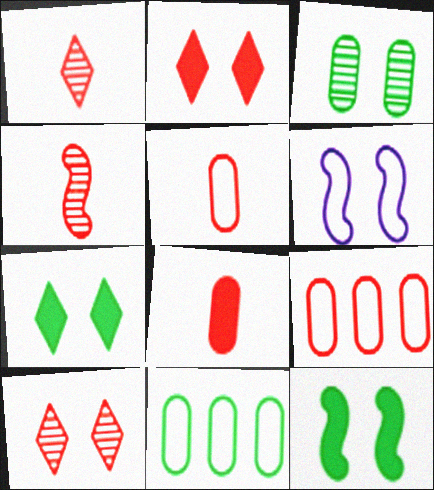[[2, 3, 6], 
[2, 4, 9]]